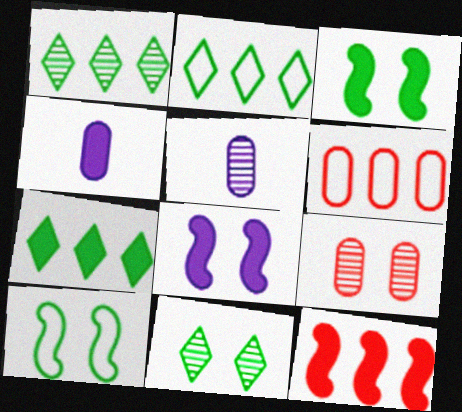[[1, 2, 7]]